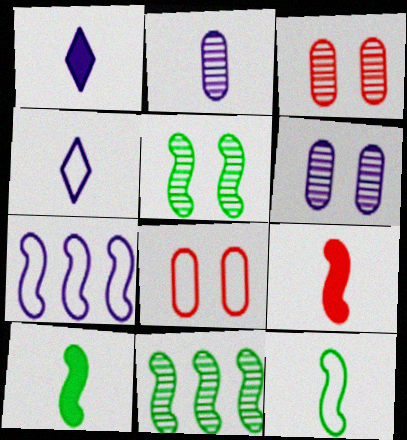[[1, 6, 7], 
[1, 8, 11], 
[5, 7, 9]]